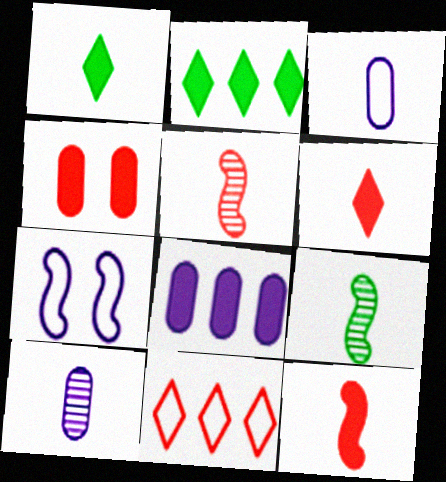[[1, 3, 5], 
[3, 6, 9], 
[4, 5, 11]]